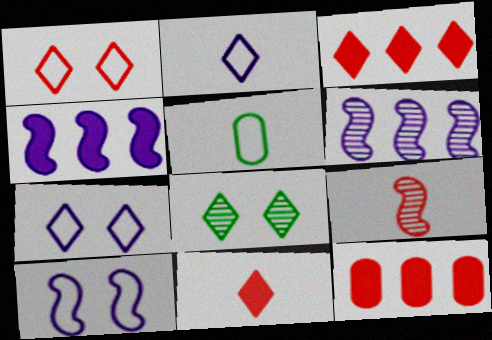[[1, 9, 12], 
[2, 3, 8]]